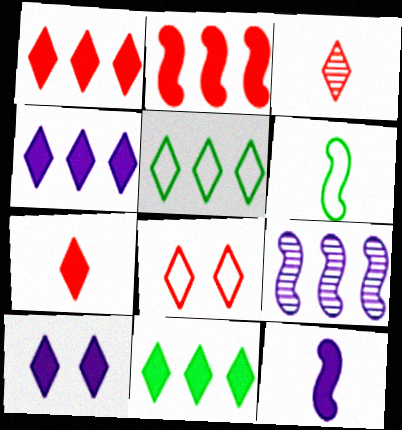[[1, 3, 8], 
[1, 4, 11], 
[3, 5, 10], 
[7, 10, 11]]